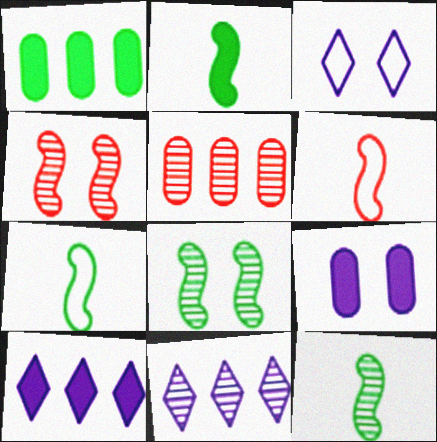[[2, 3, 5], 
[2, 7, 12]]